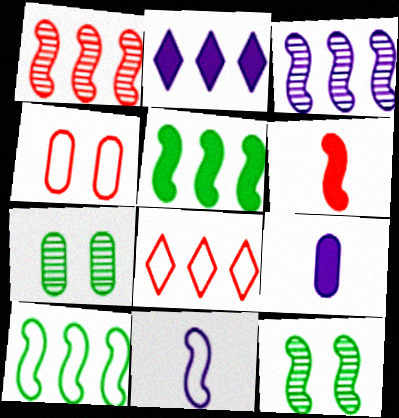[[8, 9, 12]]